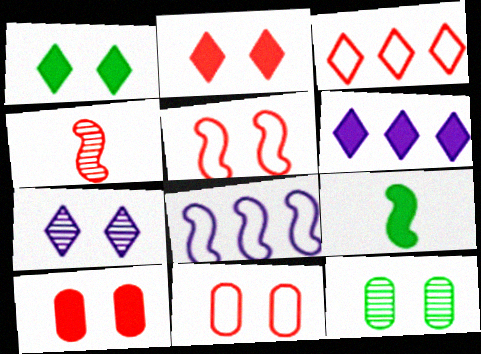[[3, 4, 10], 
[6, 9, 10]]